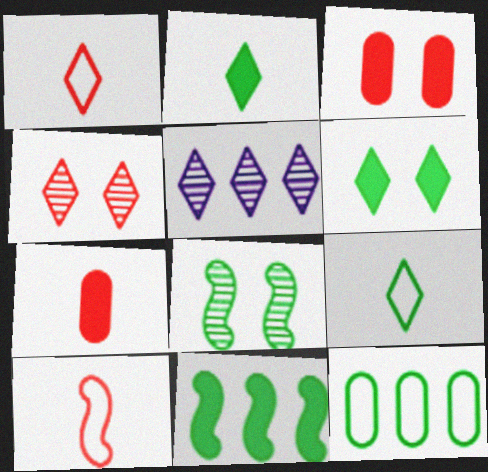[[1, 5, 6], 
[2, 8, 12]]